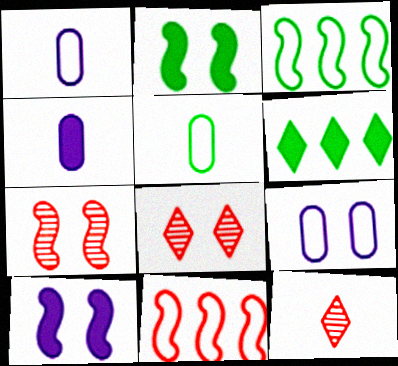[[1, 6, 7], 
[2, 8, 9], 
[3, 4, 8]]